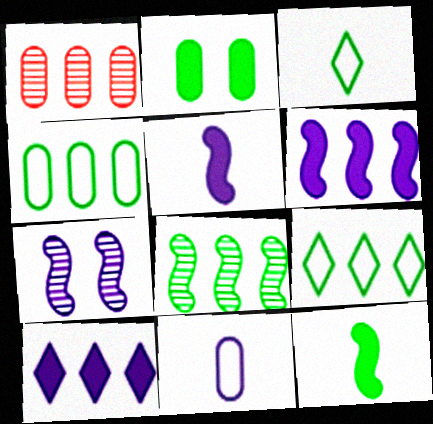[[1, 2, 11], 
[1, 6, 9], 
[2, 3, 8], 
[7, 10, 11]]